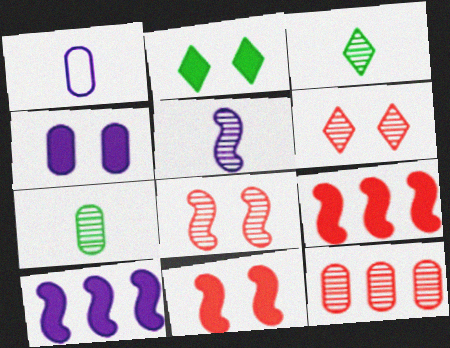[[2, 4, 11]]